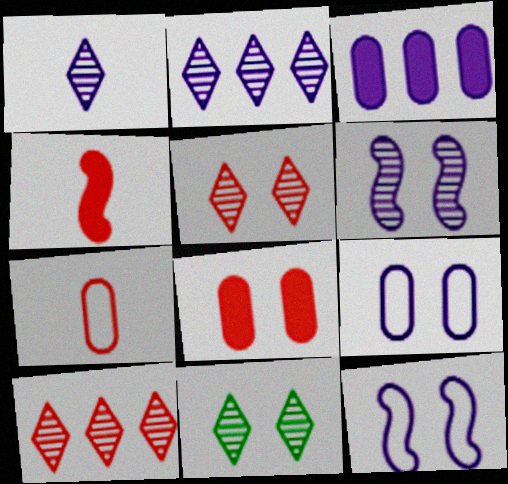[[1, 3, 12], 
[1, 10, 11], 
[8, 11, 12]]